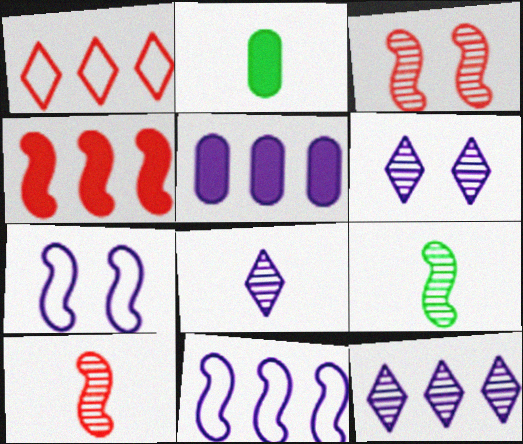[[4, 7, 9], 
[5, 7, 8], 
[5, 11, 12], 
[6, 8, 12]]